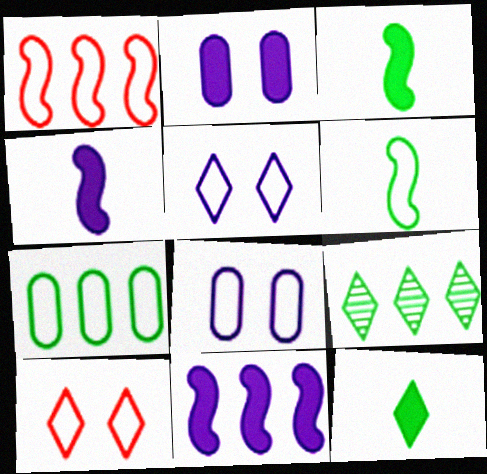[]